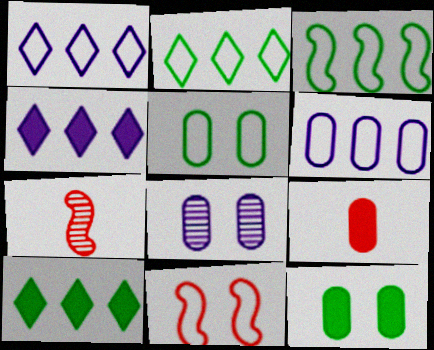[[1, 7, 12], 
[4, 5, 7]]